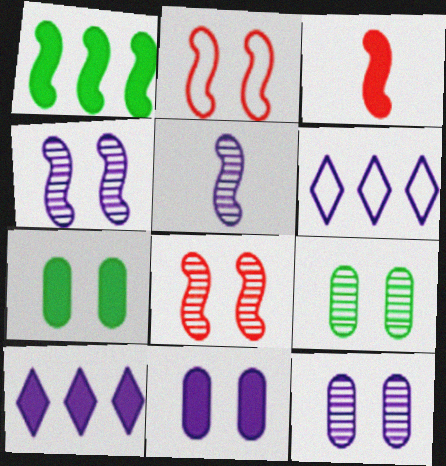[[1, 2, 5], 
[3, 6, 9], 
[3, 7, 10], 
[5, 6, 11]]